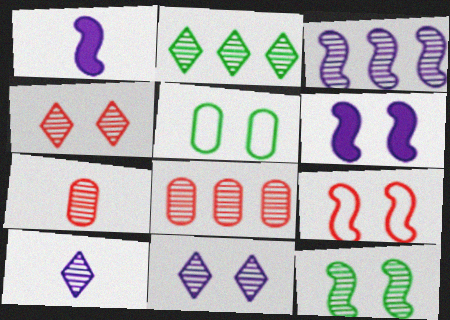[[2, 3, 8], 
[2, 4, 10], 
[4, 5, 6], 
[6, 9, 12], 
[8, 10, 12]]